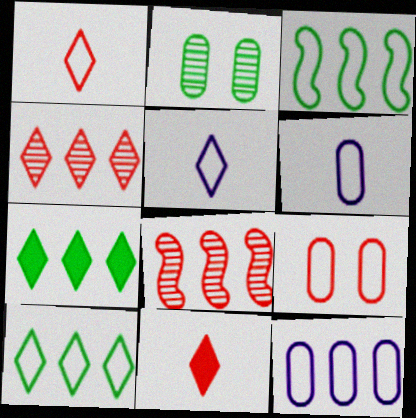[[3, 5, 9], 
[7, 8, 12], 
[8, 9, 11]]